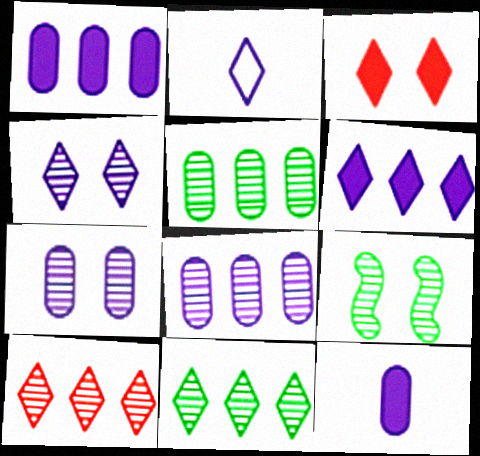[[2, 3, 11], 
[2, 4, 6]]